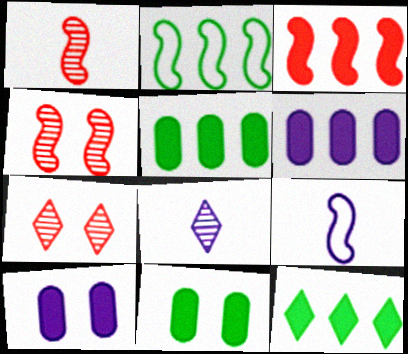[[3, 6, 12], 
[5, 7, 9]]